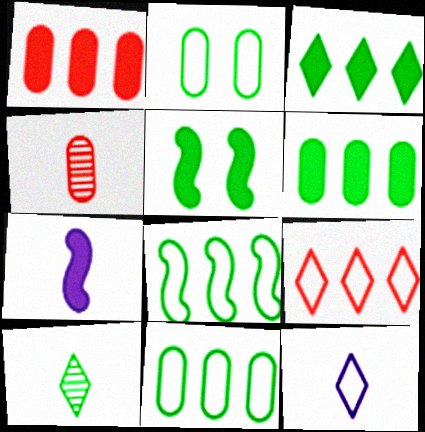[[5, 10, 11]]